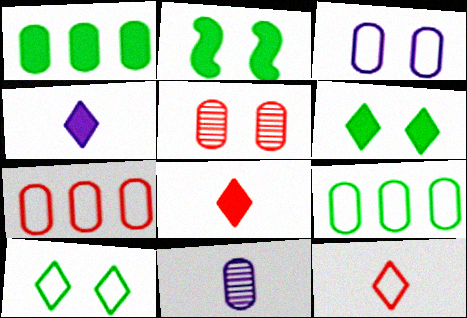[]